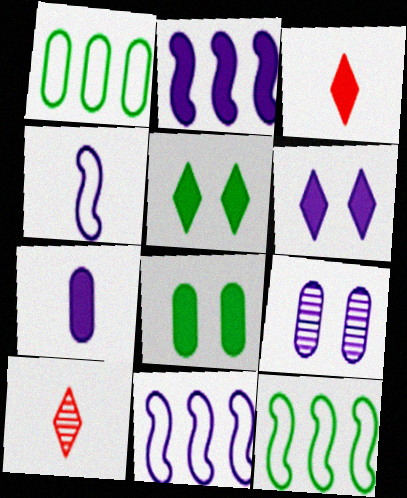[[2, 3, 8], 
[2, 6, 7], 
[3, 9, 12], 
[8, 10, 11]]